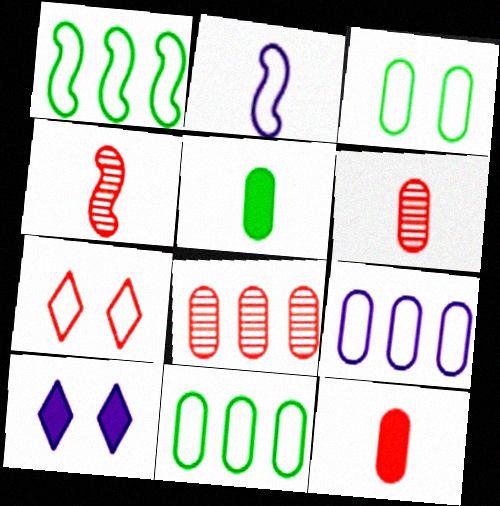[[1, 6, 10], 
[2, 7, 11], 
[4, 10, 11]]